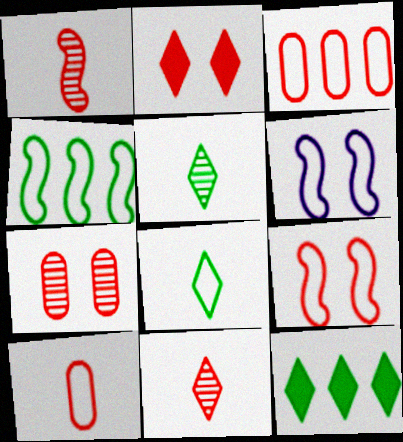[[1, 2, 3], 
[2, 7, 9], 
[3, 6, 8]]